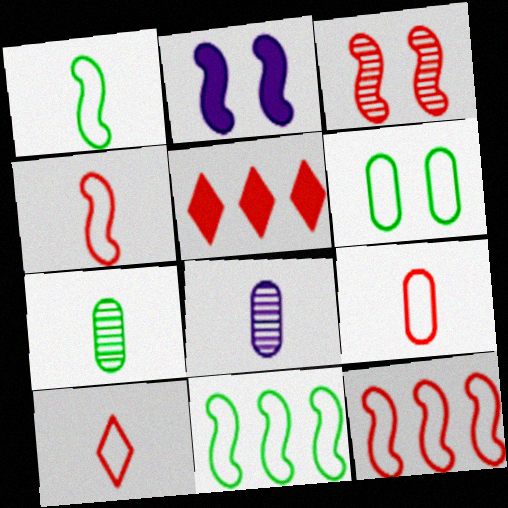[[3, 5, 9], 
[4, 9, 10]]